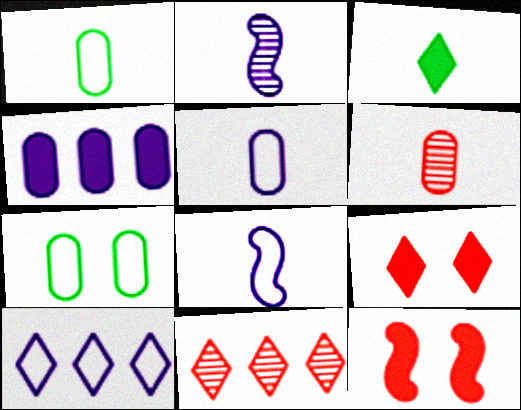[[3, 4, 12], 
[3, 6, 8], 
[4, 6, 7]]